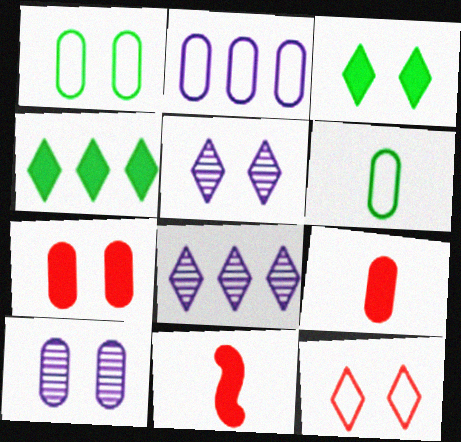[[1, 7, 10], 
[1, 8, 11], 
[3, 5, 12]]